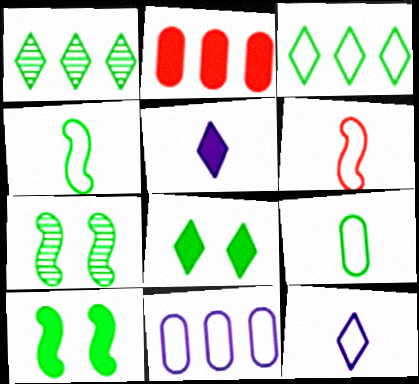[[1, 9, 10], 
[2, 5, 10], 
[2, 7, 12], 
[6, 9, 12]]